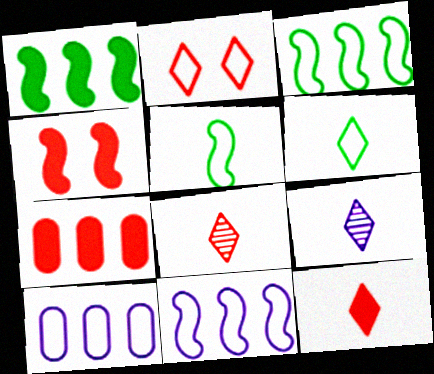[[2, 5, 10], 
[4, 7, 12], 
[6, 9, 12]]